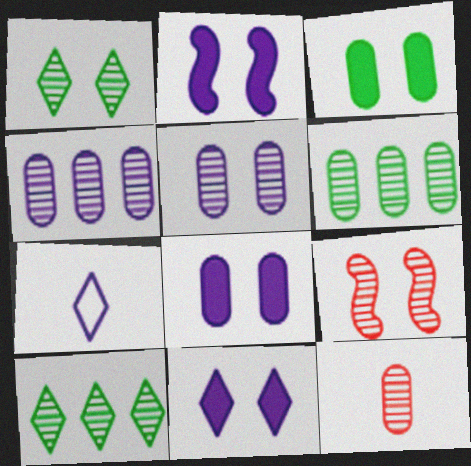[[1, 5, 9], 
[2, 4, 7], 
[2, 8, 11], 
[5, 6, 12]]